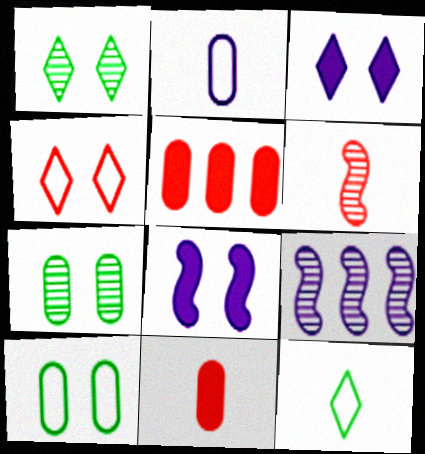[[1, 3, 4], 
[2, 3, 9], 
[2, 5, 7], 
[4, 5, 6], 
[4, 7, 8]]